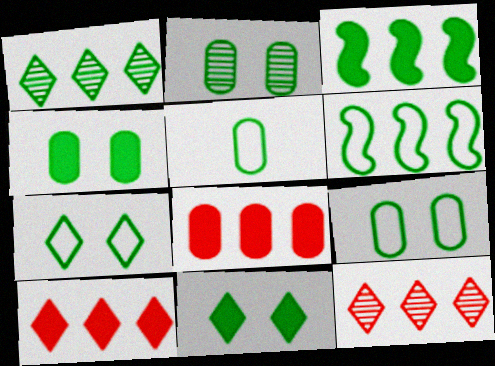[[2, 4, 9], 
[5, 6, 7]]